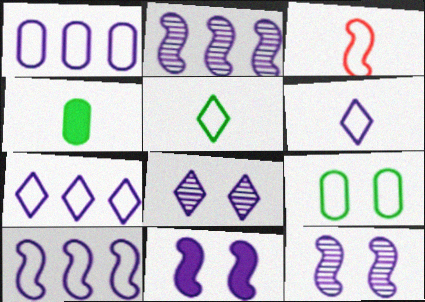[[1, 7, 10], 
[3, 7, 9]]